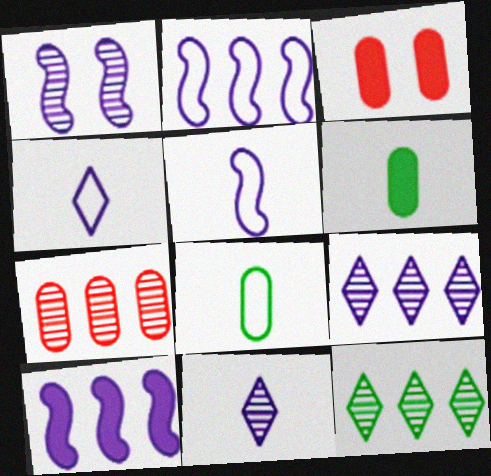[[1, 5, 10], 
[3, 5, 12]]